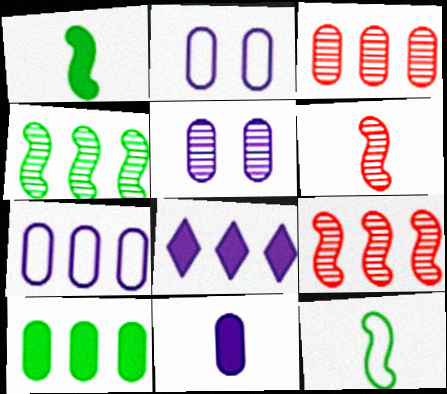[[3, 7, 10], 
[5, 7, 11]]